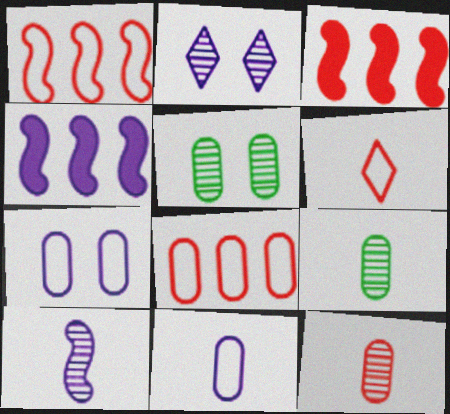[[2, 4, 11], 
[4, 5, 6]]